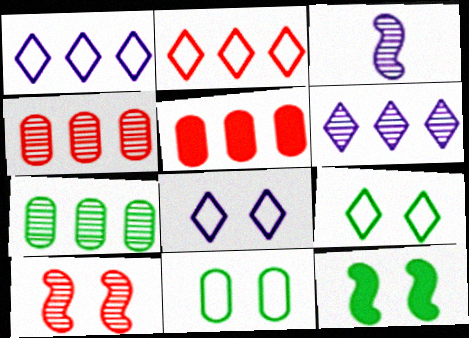[[3, 5, 9]]